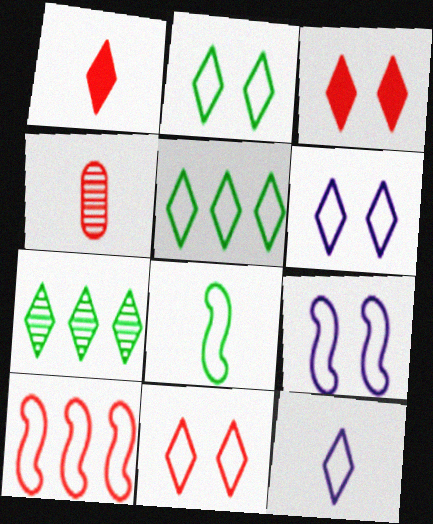[[1, 6, 7], 
[2, 6, 11], 
[3, 4, 10], 
[3, 7, 12], 
[5, 11, 12], 
[8, 9, 10]]